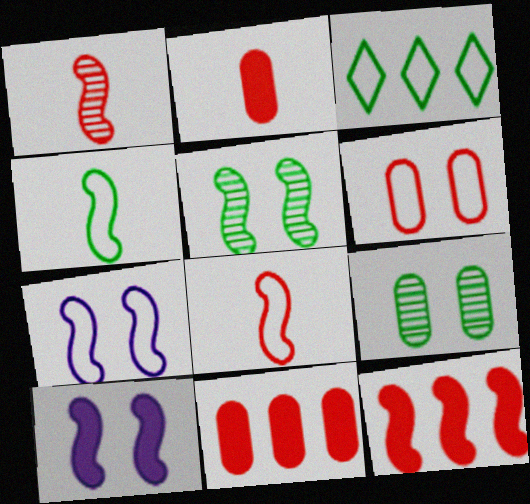[]